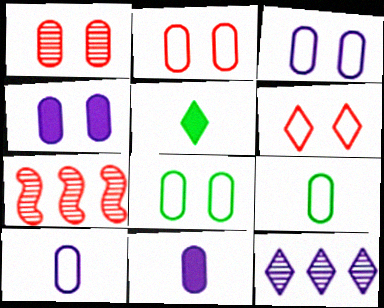[[1, 4, 8], 
[2, 3, 8], 
[3, 5, 7], 
[5, 6, 12]]